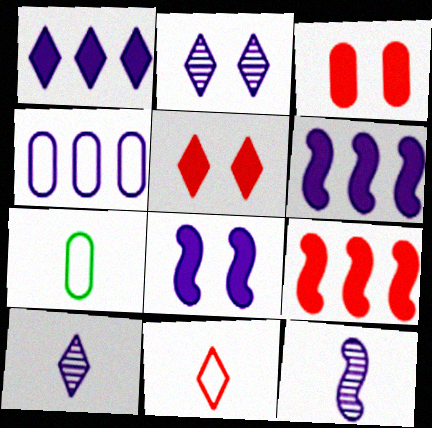[[2, 7, 9], 
[4, 8, 10]]